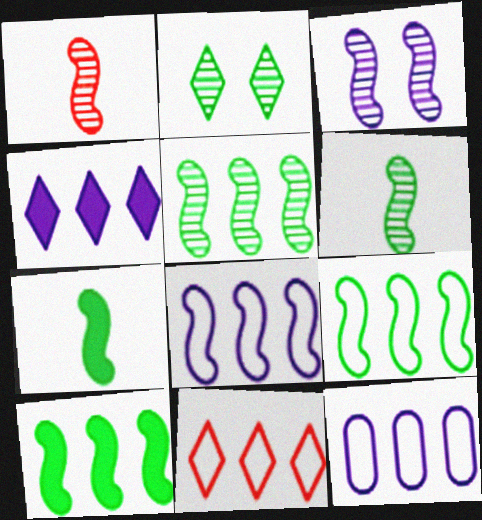[[1, 3, 5], 
[5, 9, 10], 
[9, 11, 12]]